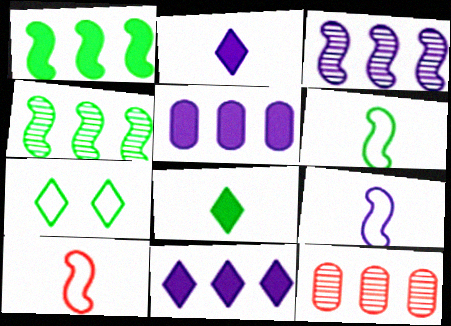[[6, 9, 10]]